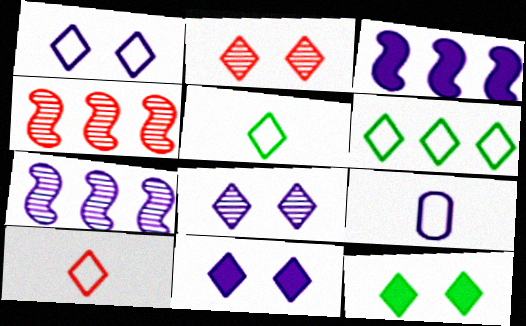[[1, 2, 12], 
[1, 6, 10], 
[1, 8, 11], 
[3, 8, 9], 
[4, 9, 12], 
[7, 9, 11]]